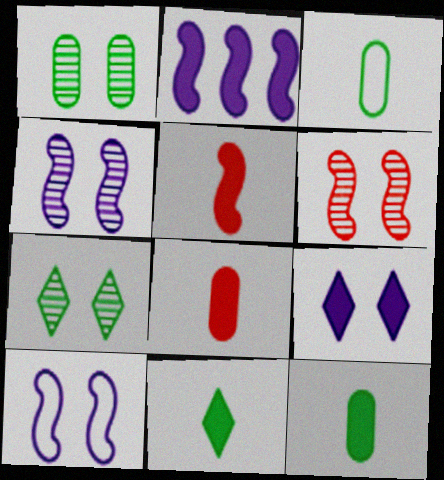[]